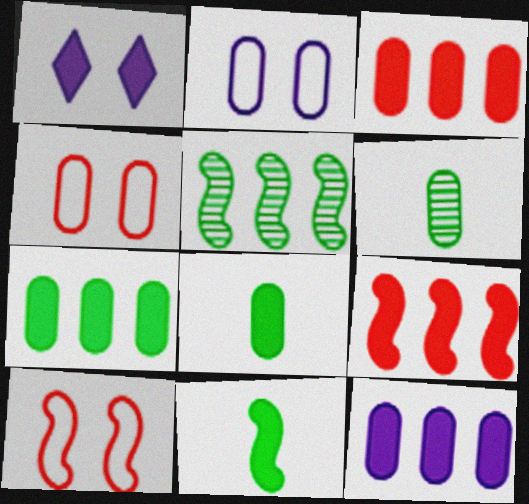[[1, 3, 11], 
[1, 8, 9], 
[2, 3, 6], 
[3, 7, 12], 
[4, 6, 12]]